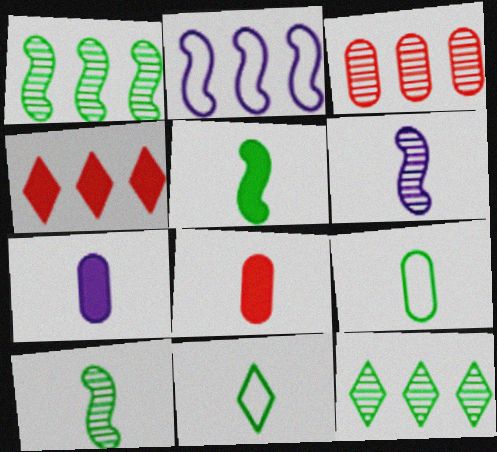[[6, 8, 11]]